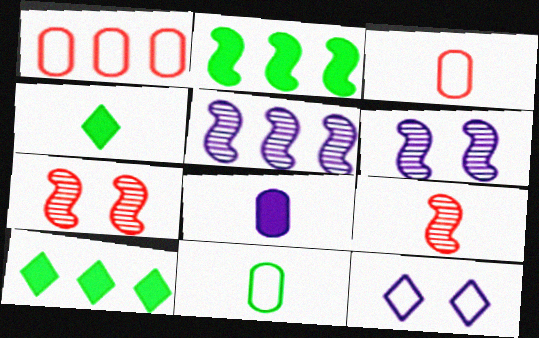[[1, 4, 6], 
[1, 5, 10], 
[3, 6, 10], 
[5, 8, 12]]